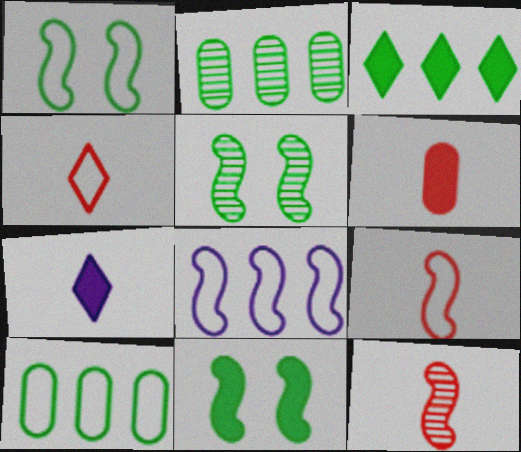[[1, 5, 11], 
[1, 8, 9], 
[4, 6, 12], 
[8, 11, 12]]